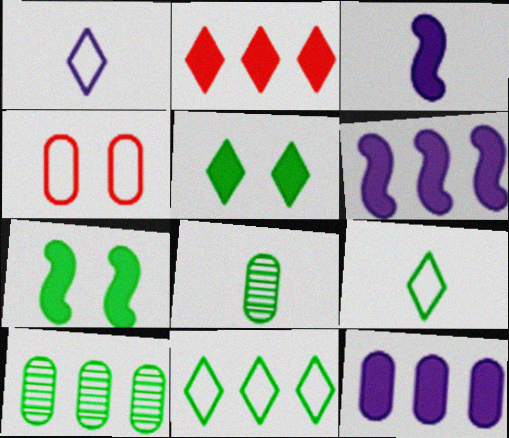[[4, 8, 12], 
[7, 8, 11], 
[7, 9, 10]]